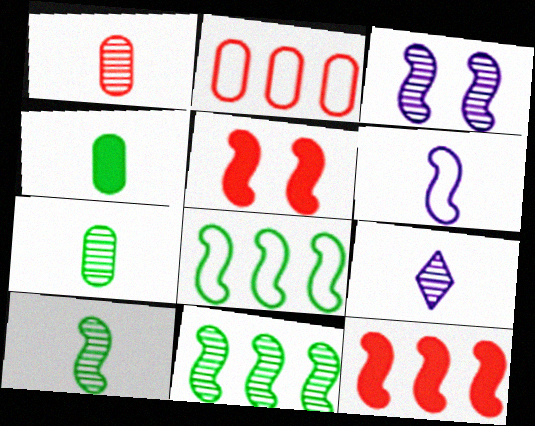[[1, 9, 10], 
[5, 6, 11]]